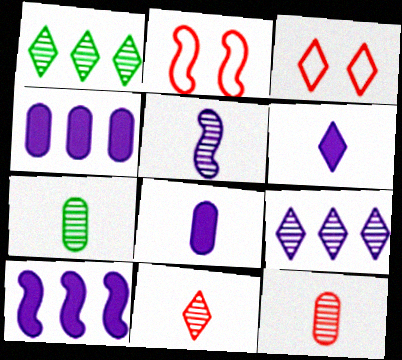[[1, 2, 8], 
[1, 3, 6], 
[3, 7, 10], 
[5, 7, 11]]